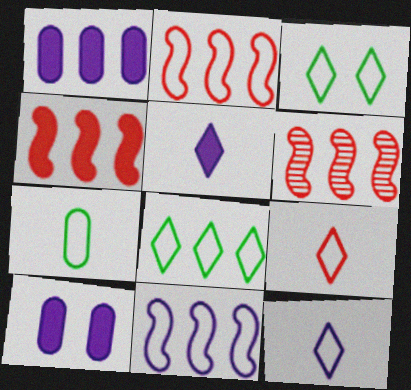[[1, 6, 8], 
[2, 4, 6]]